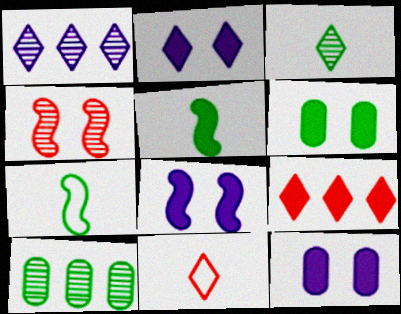[[2, 8, 12], 
[5, 9, 12], 
[8, 10, 11]]